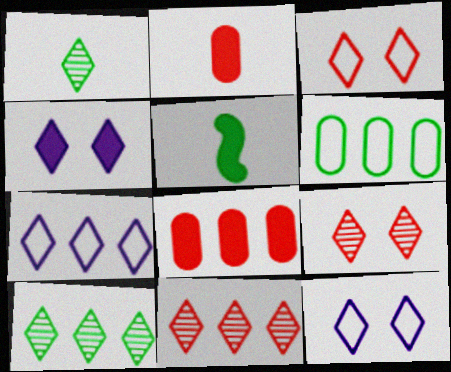[[4, 5, 8]]